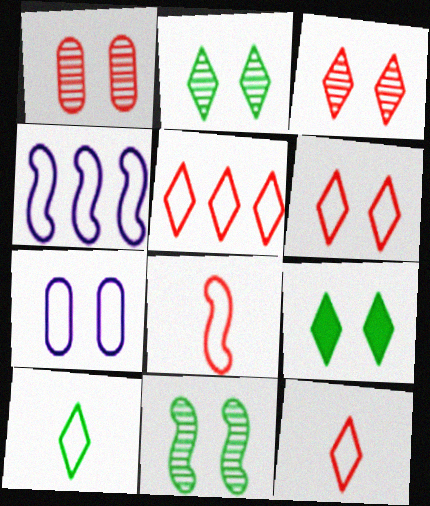[[5, 6, 12]]